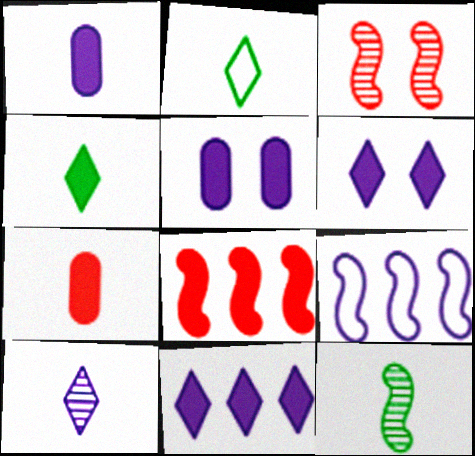[[4, 5, 8], 
[5, 9, 10]]